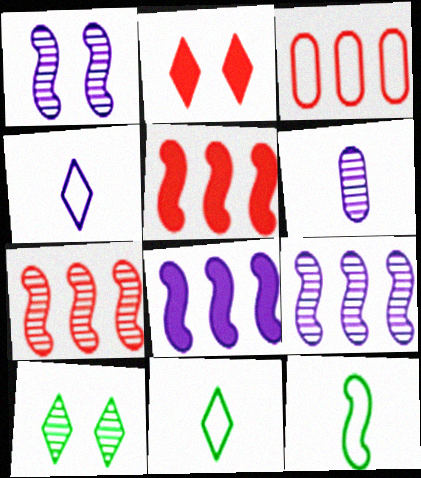[[1, 5, 12], 
[6, 7, 10]]